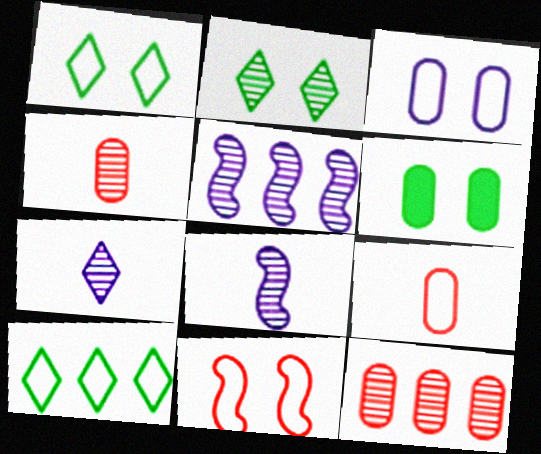[[1, 3, 11], 
[2, 4, 5], 
[2, 8, 12]]